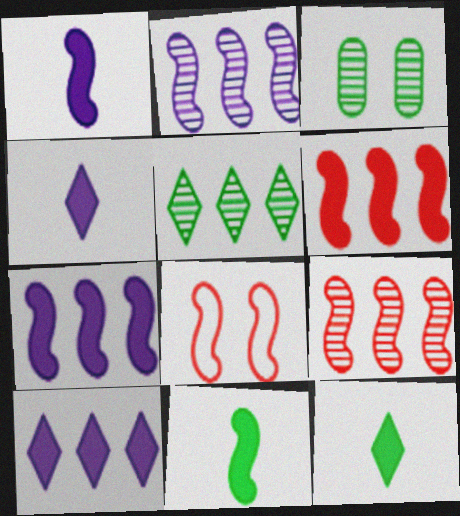[[2, 8, 11]]